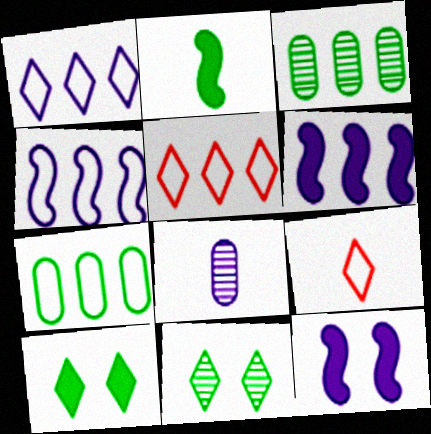[[1, 8, 12], 
[2, 7, 11], 
[2, 8, 9], 
[3, 5, 6], 
[3, 9, 12], 
[4, 5, 7]]